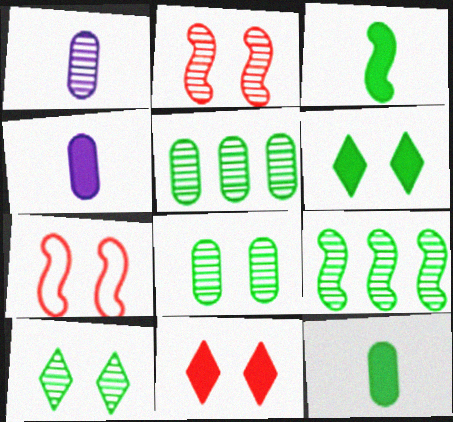[]